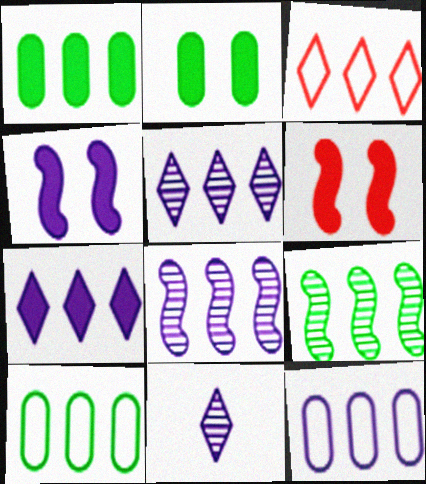[[1, 3, 8], 
[4, 11, 12], 
[6, 10, 11], 
[7, 8, 12]]